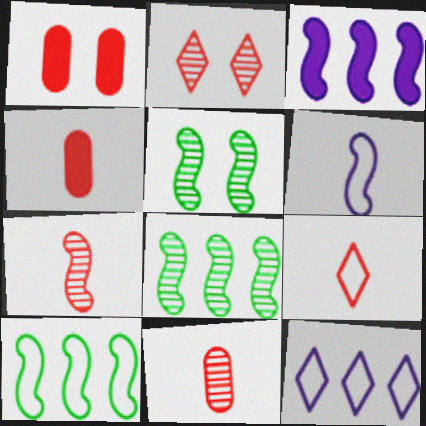[[4, 5, 12], 
[4, 7, 9]]